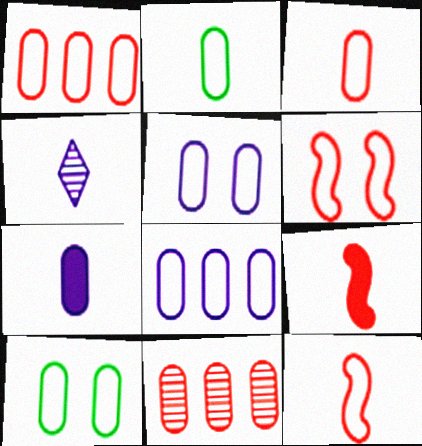[[1, 2, 5], 
[2, 4, 9], 
[3, 8, 10], 
[7, 10, 11]]